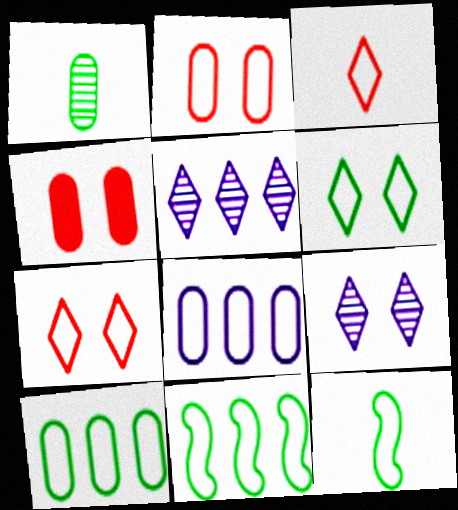[[1, 4, 8], 
[4, 5, 12], 
[6, 10, 12], 
[7, 8, 12]]